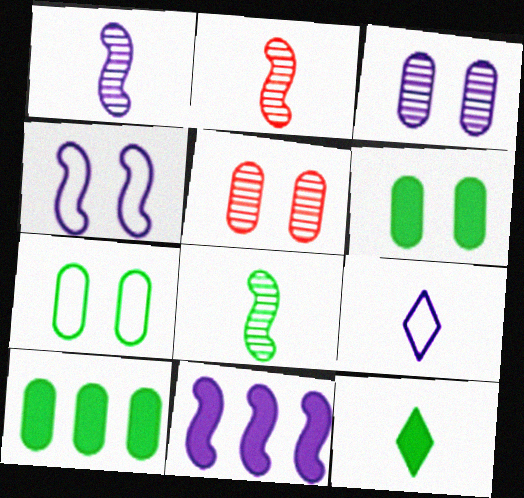[[1, 2, 8], 
[1, 4, 11], 
[3, 9, 11]]